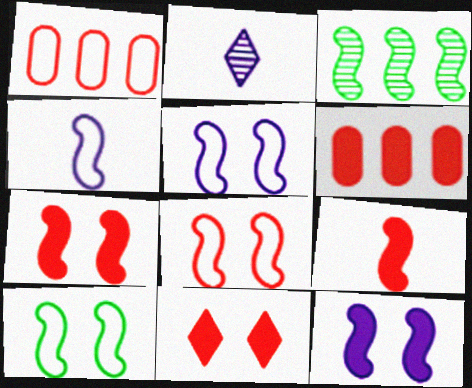[[2, 6, 10], 
[3, 4, 7], 
[3, 5, 9], 
[5, 8, 10], 
[6, 9, 11]]